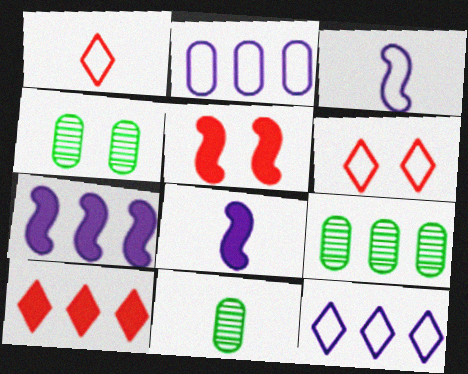[[1, 4, 7], 
[1, 8, 11], 
[3, 4, 10], 
[4, 9, 11], 
[5, 11, 12], 
[6, 7, 11], 
[6, 8, 9]]